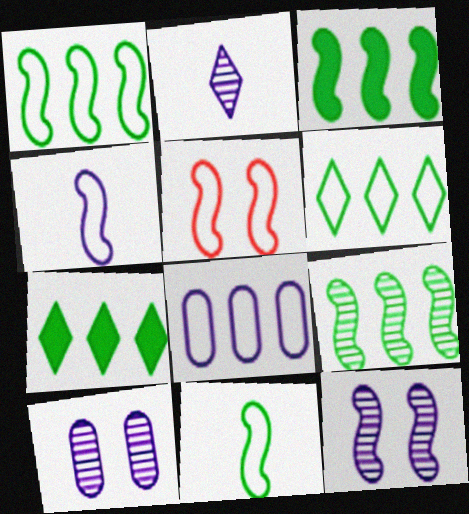[[1, 3, 9], 
[1, 4, 5]]